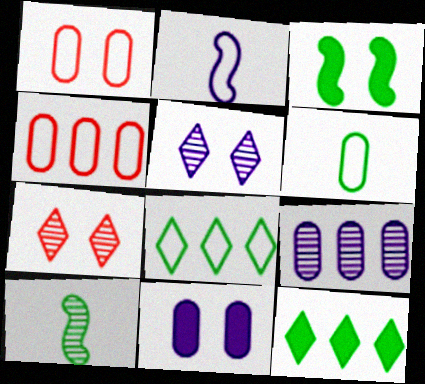[[1, 2, 8], 
[1, 3, 5], 
[7, 9, 10]]